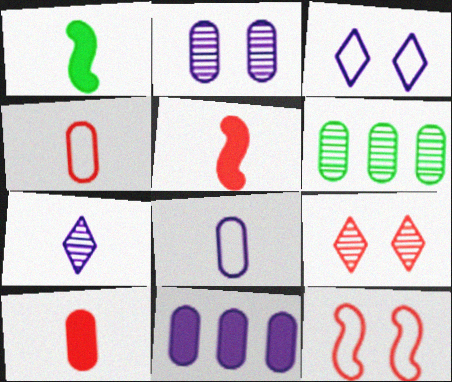[[1, 4, 7], 
[2, 8, 11], 
[3, 5, 6]]